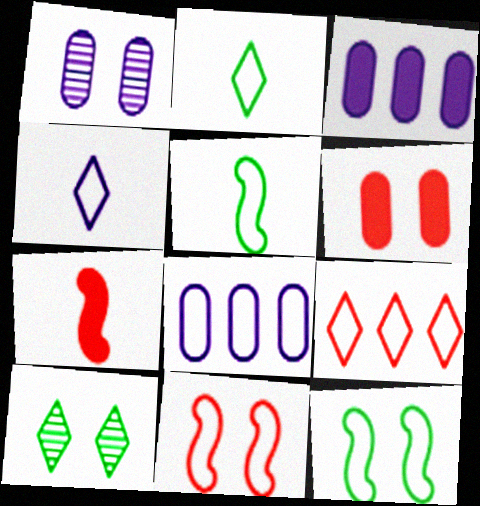[[2, 8, 11], 
[7, 8, 10]]